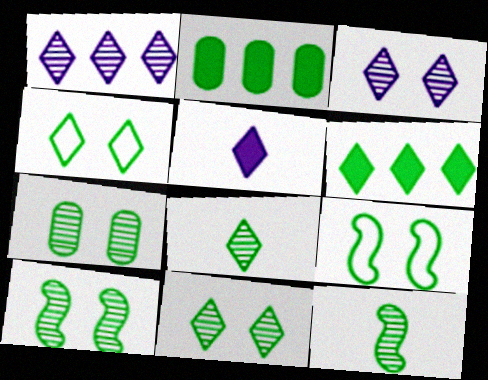[[2, 4, 12], 
[2, 8, 9], 
[4, 6, 8], 
[7, 10, 11]]